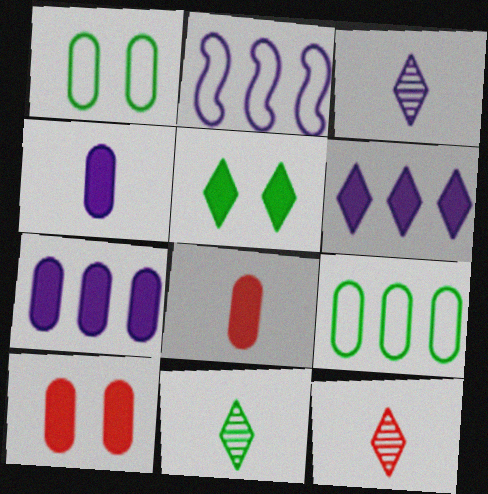[[2, 10, 11], 
[3, 11, 12]]